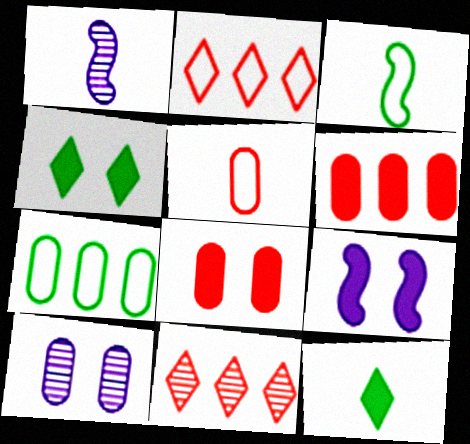[[1, 5, 12], 
[4, 8, 9], 
[6, 9, 12]]